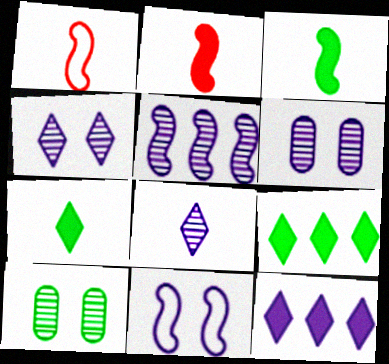[[1, 6, 9], 
[1, 10, 12], 
[5, 6, 8]]